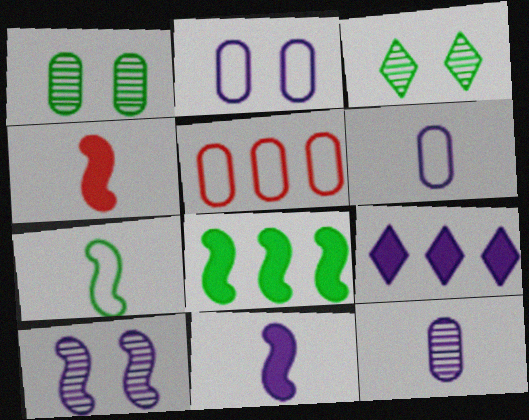[[3, 5, 11], 
[6, 9, 10]]